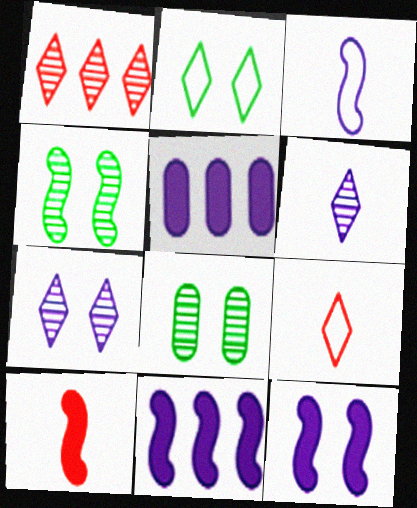[[3, 5, 7], 
[4, 5, 9], 
[8, 9, 11]]